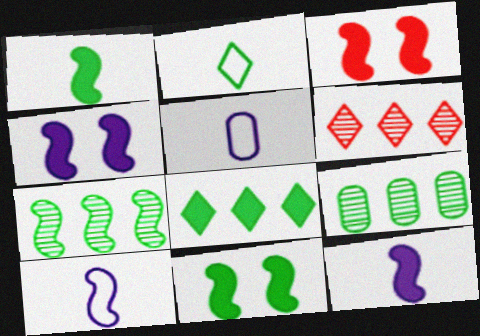[[2, 9, 11], 
[3, 4, 11], 
[3, 7, 10], 
[5, 6, 11]]